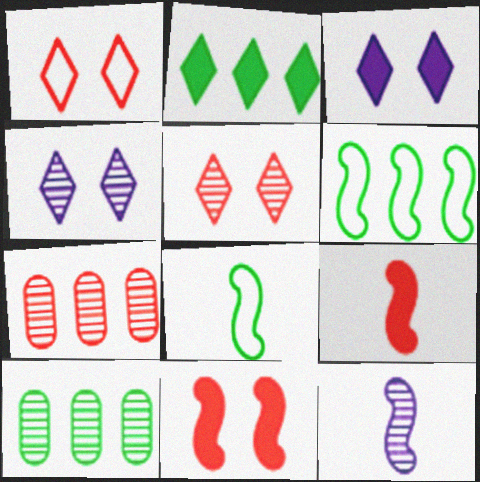[[1, 7, 9], 
[2, 6, 10], 
[3, 7, 8], 
[5, 10, 12], 
[6, 11, 12], 
[8, 9, 12]]